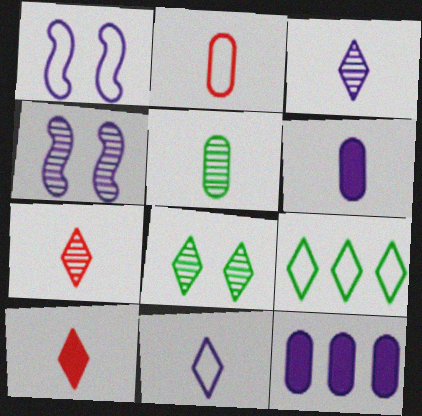[[1, 2, 9], 
[1, 3, 12], 
[2, 5, 6], 
[4, 11, 12]]